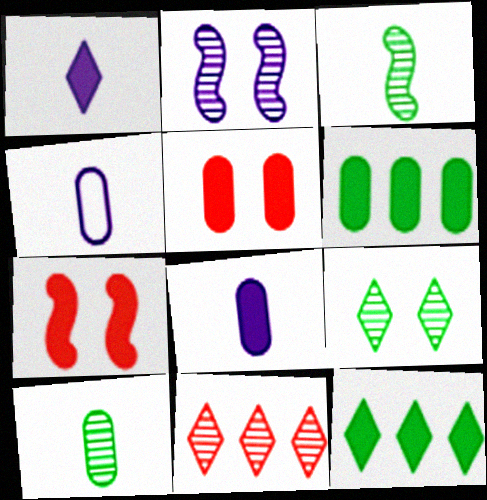[[1, 6, 7], 
[2, 10, 11], 
[5, 6, 8], 
[7, 8, 12]]